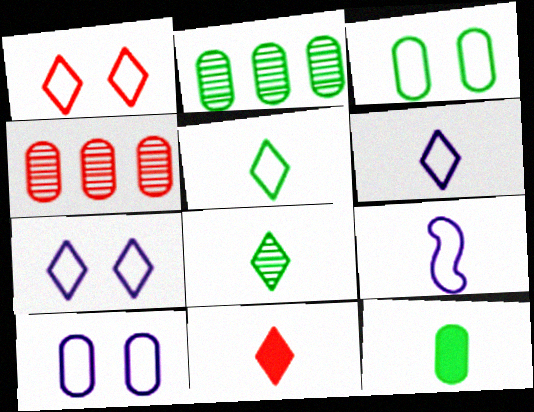[[2, 3, 12], 
[4, 10, 12], 
[6, 8, 11]]